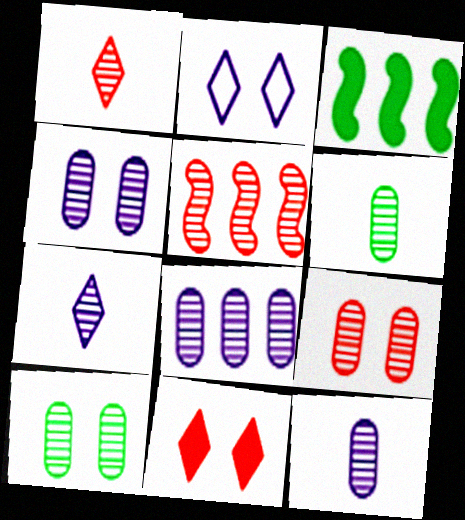[[1, 5, 9], 
[4, 8, 12], 
[4, 9, 10], 
[5, 7, 10], 
[6, 8, 9]]